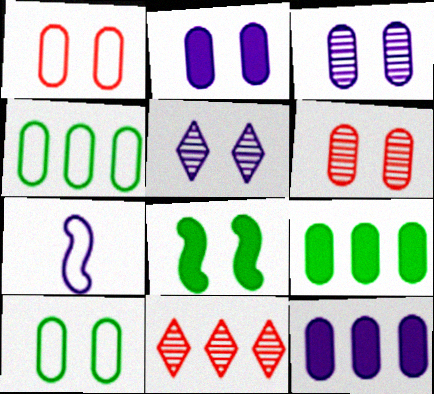[[1, 5, 8], 
[2, 6, 10], 
[5, 7, 12]]